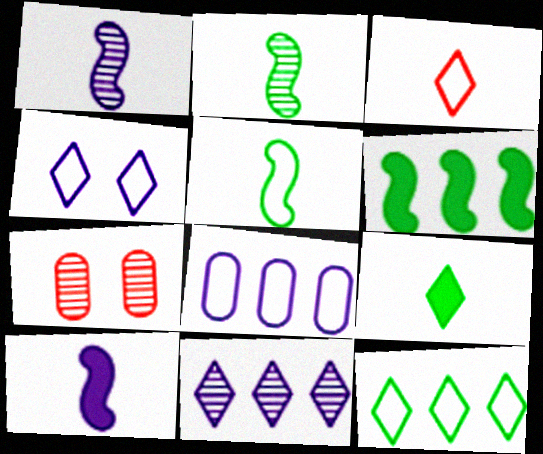[[2, 7, 11], 
[3, 4, 12], 
[7, 10, 12]]